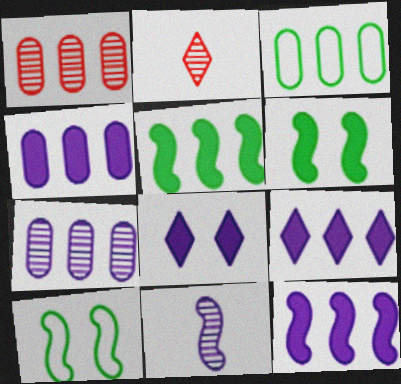[[1, 3, 4], 
[2, 4, 10], 
[4, 9, 12]]